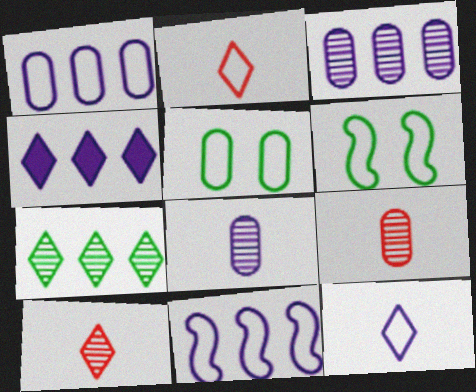[[1, 2, 6], 
[2, 5, 11], 
[3, 4, 11], 
[4, 6, 9]]